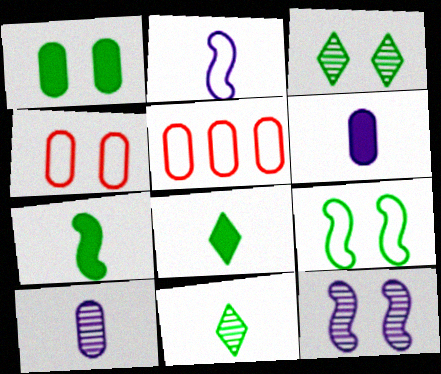[[1, 3, 9], 
[1, 5, 10], 
[5, 8, 12]]